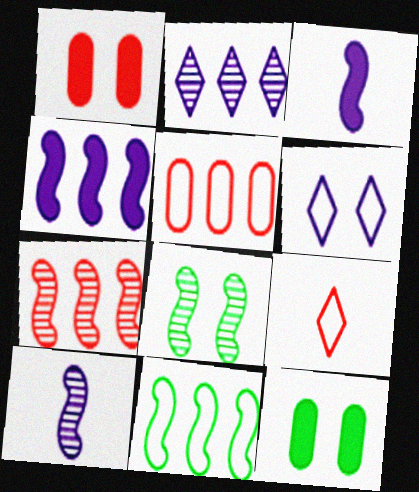[[1, 6, 8], 
[1, 7, 9], 
[4, 7, 11], 
[7, 8, 10]]